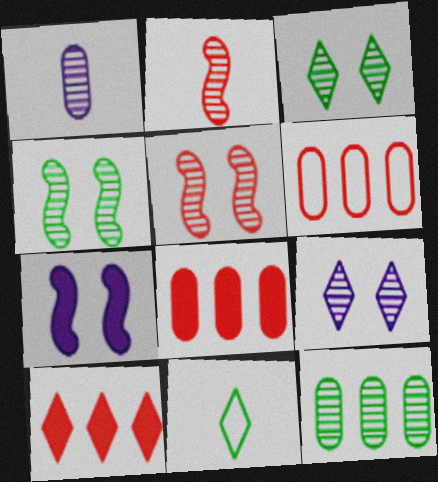[[2, 9, 12], 
[9, 10, 11]]